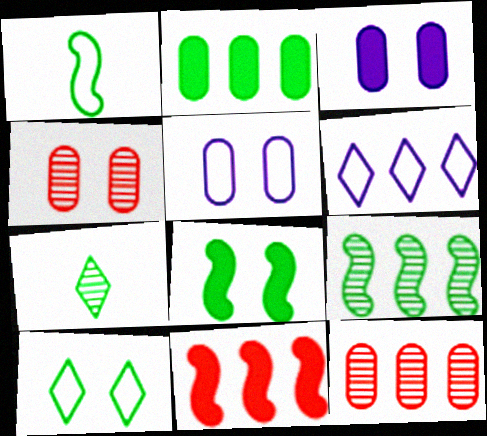[[1, 8, 9], 
[5, 7, 11]]